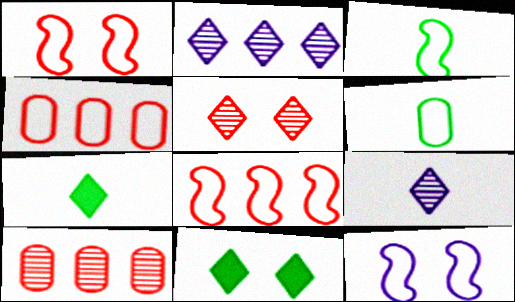[[3, 8, 12], 
[7, 10, 12]]